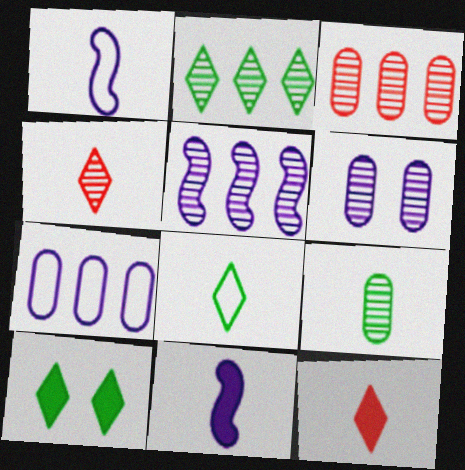[[1, 3, 10], 
[1, 9, 12], 
[2, 3, 5], 
[2, 8, 10], 
[3, 6, 9]]